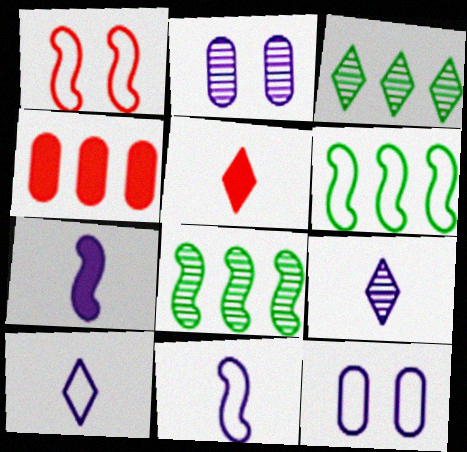[[1, 6, 11], 
[1, 7, 8], 
[2, 5, 6], 
[5, 8, 12]]